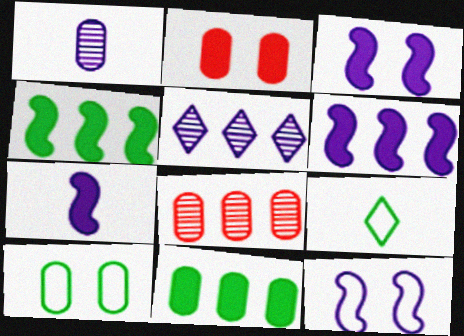[[3, 6, 7], 
[3, 8, 9]]